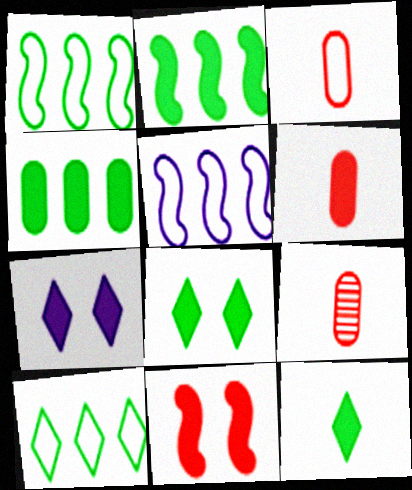[[1, 7, 9], 
[2, 6, 7], 
[3, 6, 9], 
[5, 8, 9]]